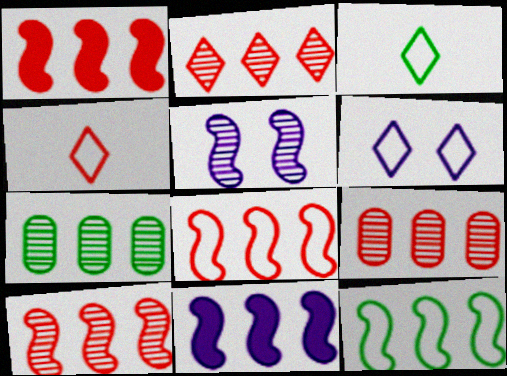[[1, 8, 10], 
[2, 9, 10], 
[10, 11, 12]]